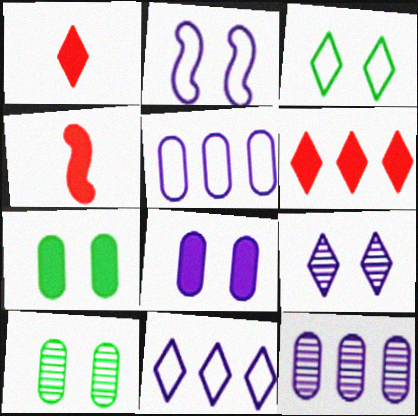[[2, 8, 9], 
[3, 4, 12], 
[4, 10, 11]]